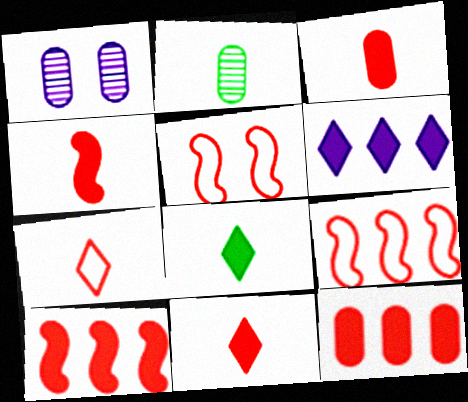[[1, 8, 9], 
[2, 5, 6], 
[3, 4, 11]]